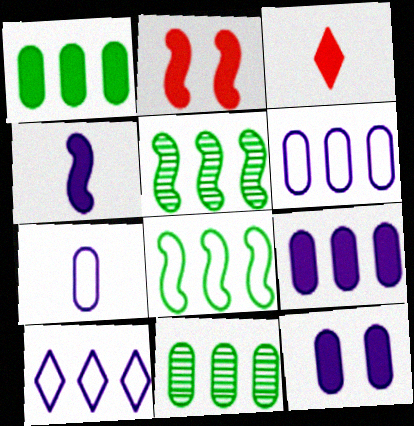[]